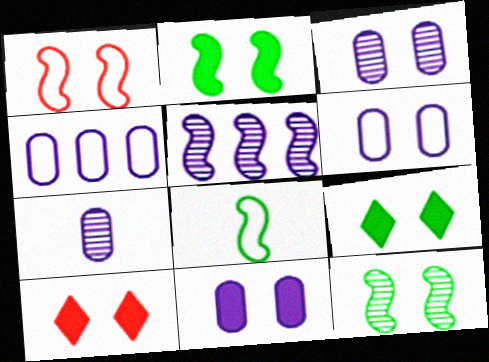[[1, 3, 9], 
[2, 10, 11], 
[3, 6, 11], 
[4, 7, 11], 
[6, 10, 12]]